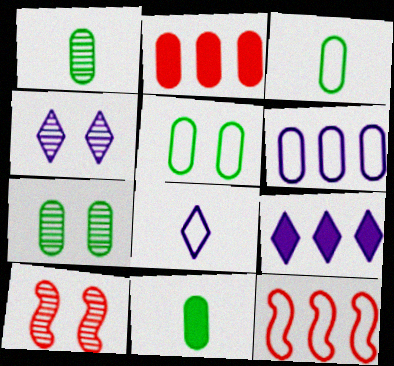[[1, 3, 11], 
[3, 9, 10], 
[4, 7, 10], 
[4, 8, 9], 
[4, 11, 12], 
[5, 8, 12]]